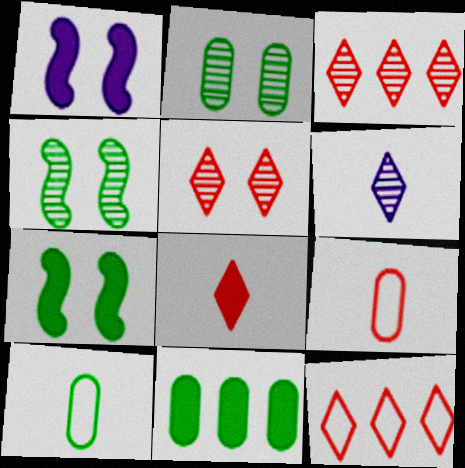[[1, 3, 10], 
[1, 8, 11], 
[2, 10, 11], 
[5, 8, 12]]